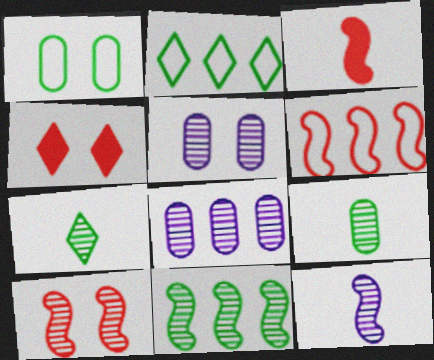[[2, 3, 5], 
[3, 6, 10], 
[7, 8, 10], 
[10, 11, 12]]